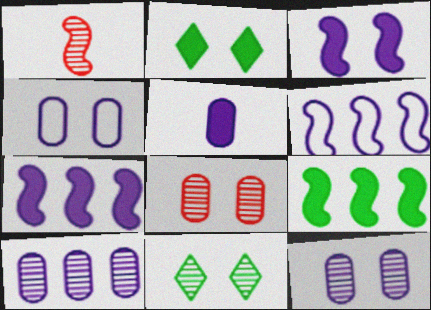[[1, 10, 11], 
[4, 5, 10]]